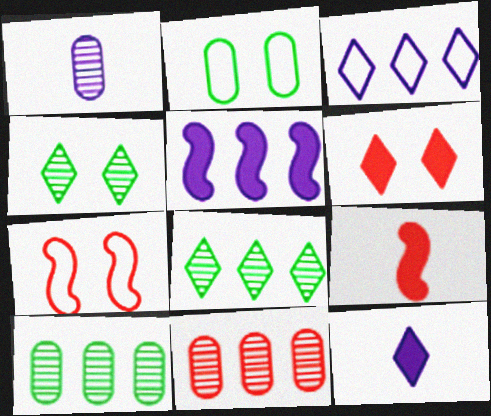[[7, 10, 12]]